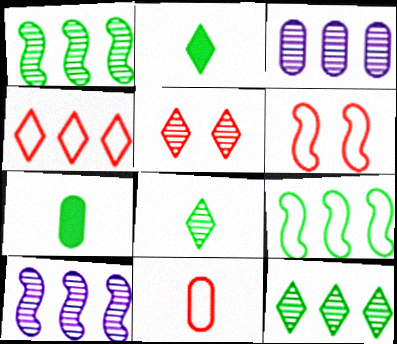[[2, 3, 6], 
[4, 6, 11]]